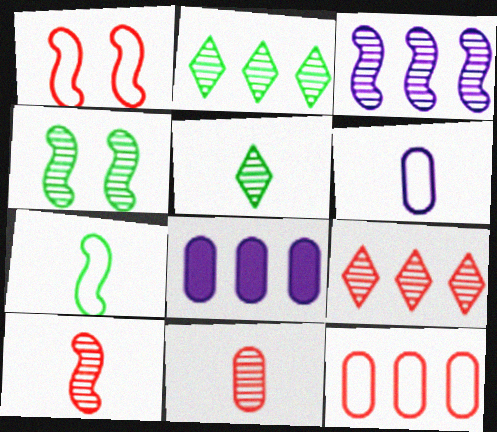[[1, 5, 8], 
[3, 4, 10]]